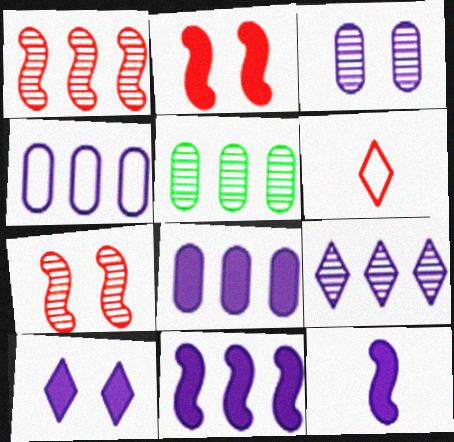[[1, 5, 9], 
[4, 9, 11], 
[8, 10, 12]]